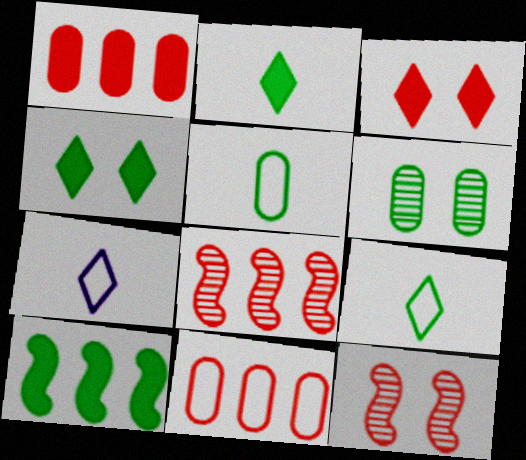[[6, 9, 10]]